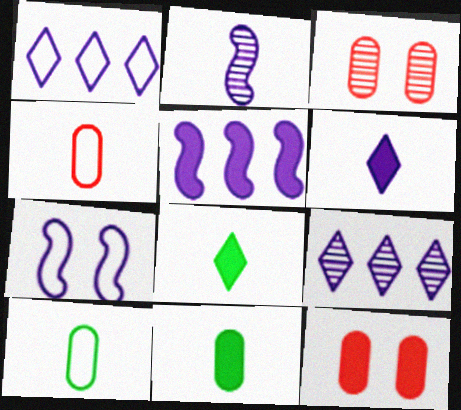[[2, 4, 8], 
[2, 5, 7], 
[5, 8, 12]]